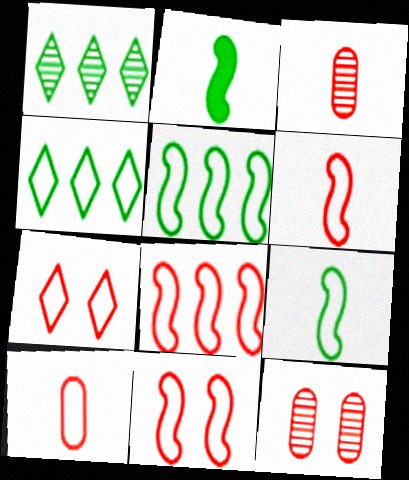[[6, 8, 11], 
[7, 8, 10]]